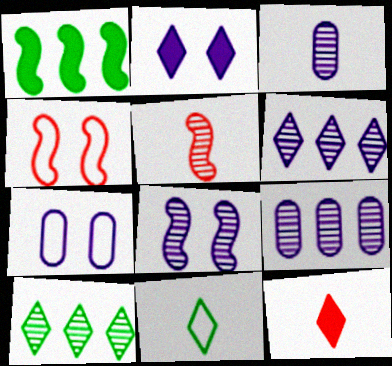[[2, 7, 8], 
[3, 6, 8]]